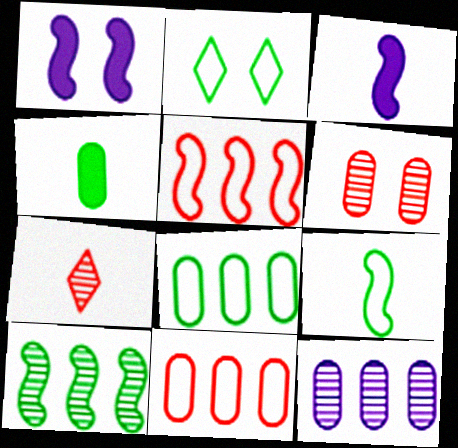[[1, 2, 6], 
[1, 7, 8], 
[2, 4, 10], 
[2, 8, 9]]